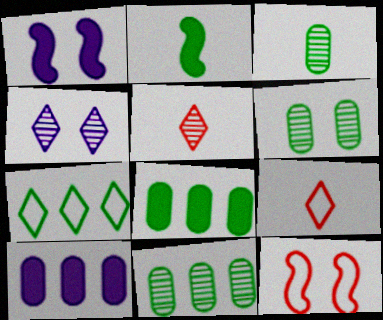[[1, 9, 11], 
[2, 6, 7], 
[3, 6, 11]]